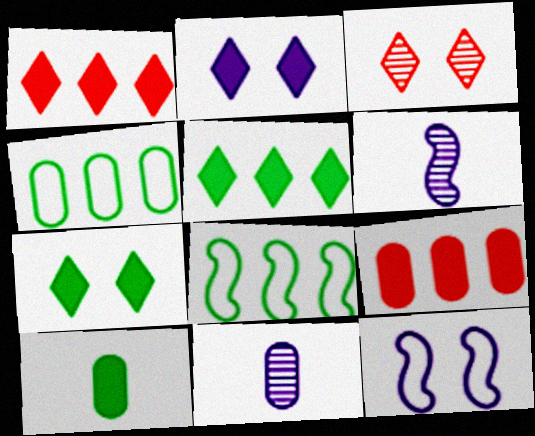[]